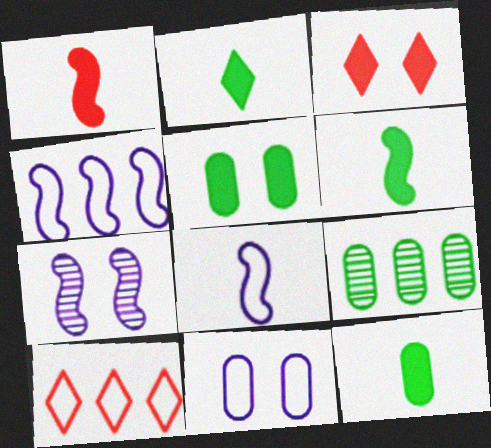[[2, 6, 12], 
[3, 8, 9], 
[7, 10, 12]]